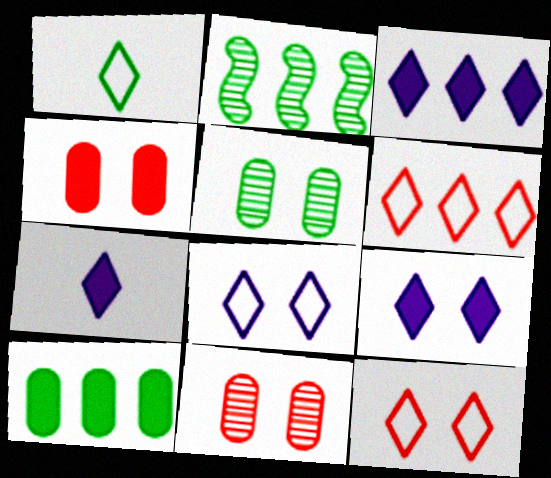[[1, 6, 8], 
[3, 7, 9]]